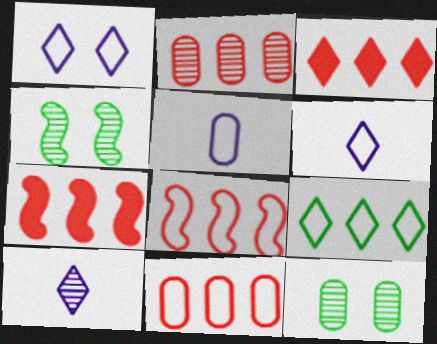[[2, 3, 8], 
[2, 4, 10], 
[3, 4, 5], 
[6, 7, 12]]